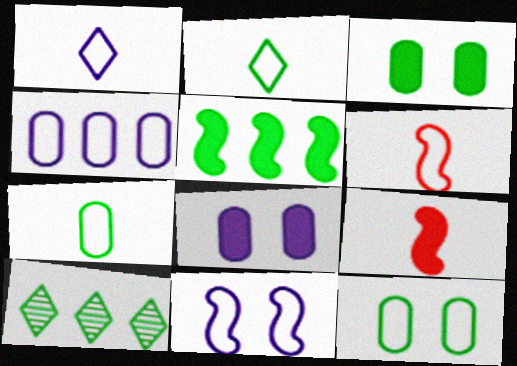[[1, 4, 11], 
[1, 6, 7], 
[6, 8, 10]]